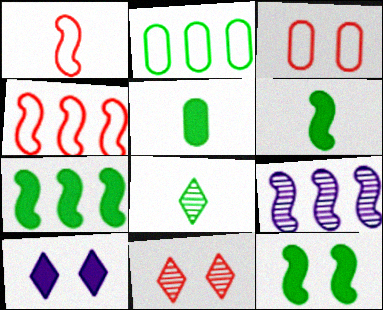[[1, 9, 12], 
[2, 8, 12], 
[4, 7, 9], 
[6, 7, 12]]